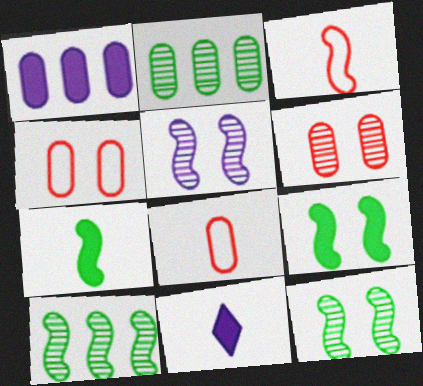[[4, 10, 11]]